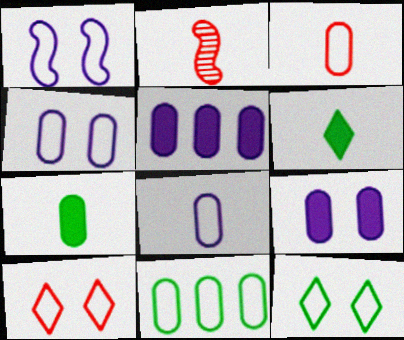[[2, 5, 12], 
[2, 6, 8], 
[3, 4, 11]]